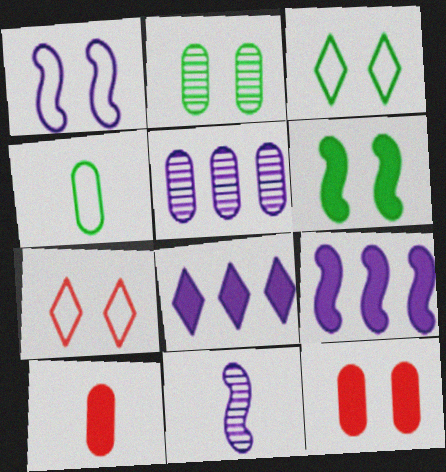[[1, 9, 11], 
[2, 3, 6], 
[4, 5, 12], 
[6, 8, 10]]